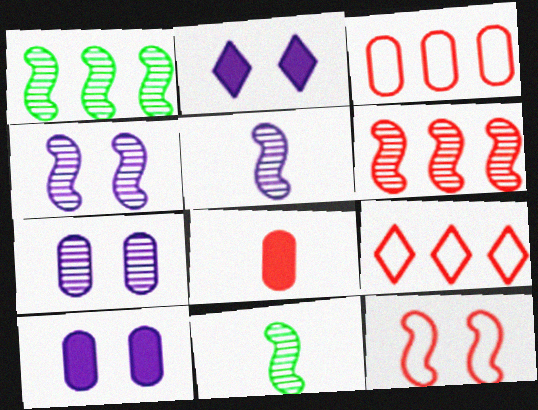[[2, 3, 11], 
[4, 6, 11], 
[9, 10, 11]]